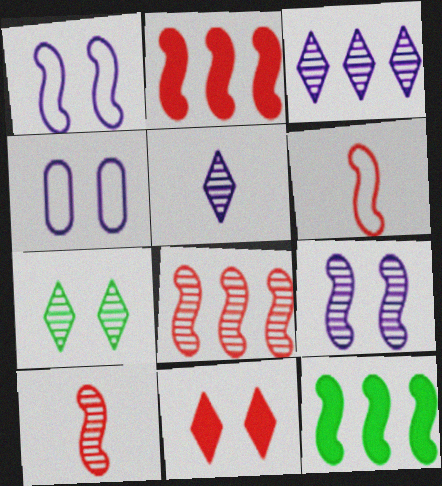[[1, 10, 12], 
[6, 9, 12]]